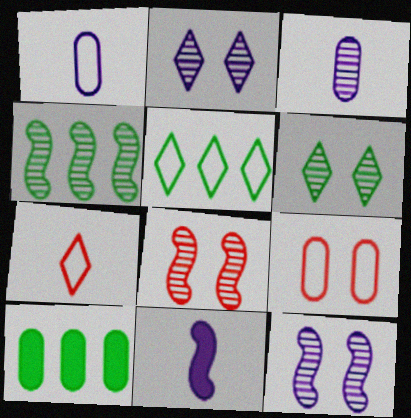[[3, 9, 10], 
[4, 5, 10], 
[7, 10, 12]]